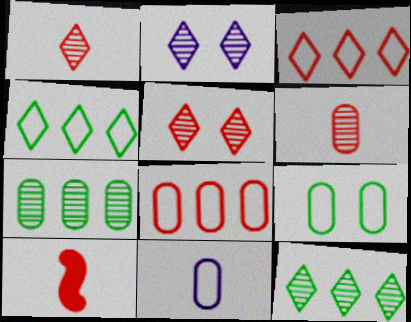[[1, 2, 12], 
[5, 8, 10], 
[8, 9, 11]]